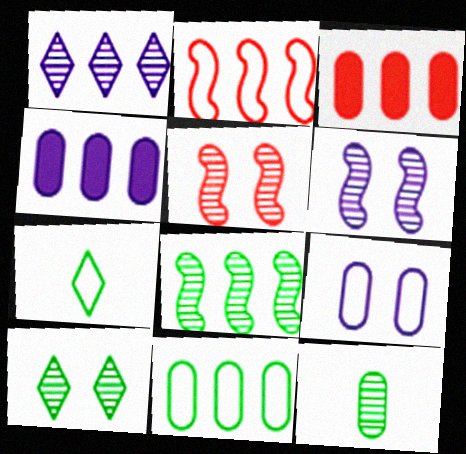[[1, 5, 12], 
[2, 7, 9], 
[3, 6, 7], 
[3, 9, 12], 
[4, 5, 7], 
[8, 10, 12]]